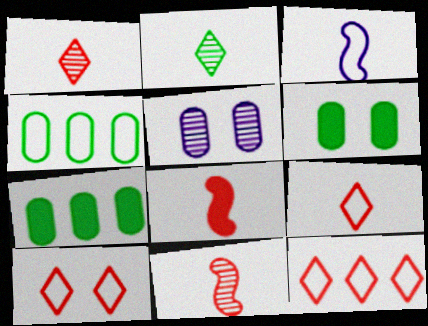[[3, 4, 10], 
[9, 10, 12]]